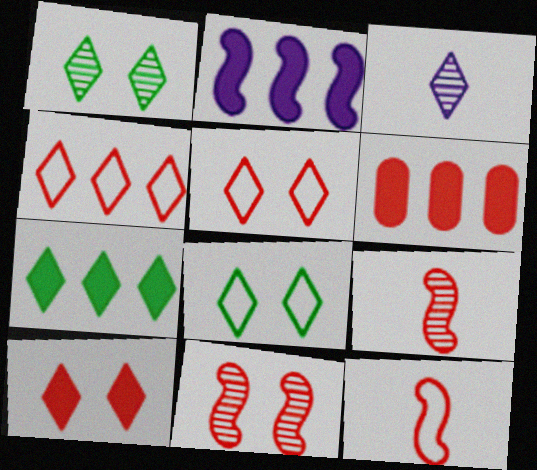[[2, 6, 7], 
[3, 5, 7], 
[5, 6, 9]]